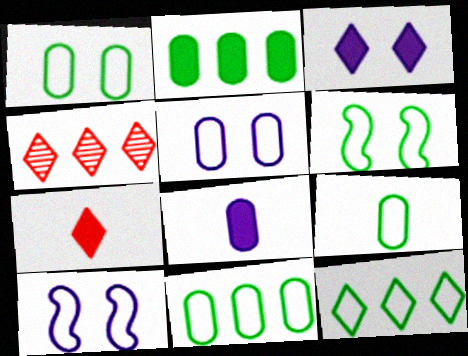[[1, 9, 11], 
[4, 6, 8], 
[6, 9, 12]]